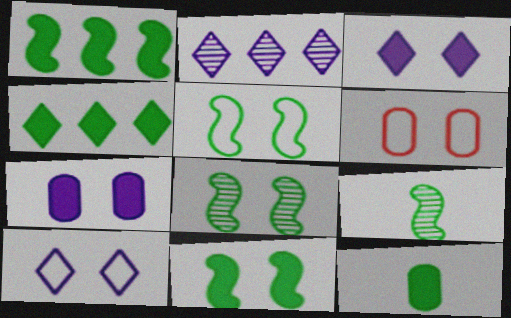[[1, 5, 9], 
[3, 6, 8], 
[4, 11, 12], 
[5, 6, 10], 
[5, 8, 11]]